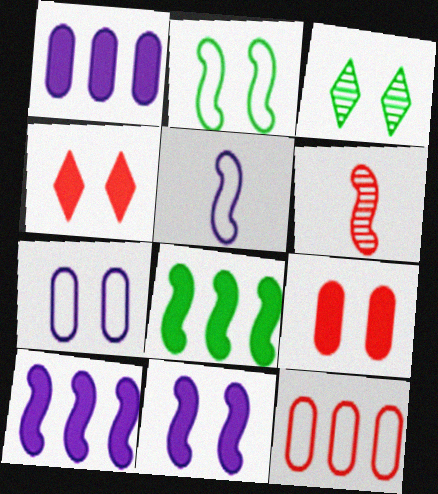[[2, 6, 10], 
[4, 6, 12]]